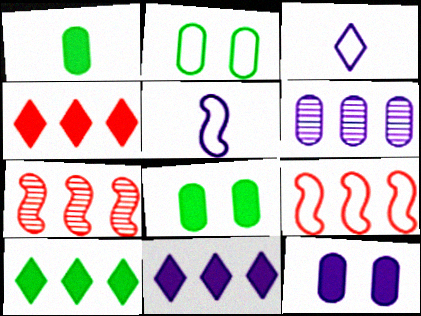[[2, 3, 9], 
[3, 7, 8], 
[4, 10, 11], 
[6, 9, 10]]